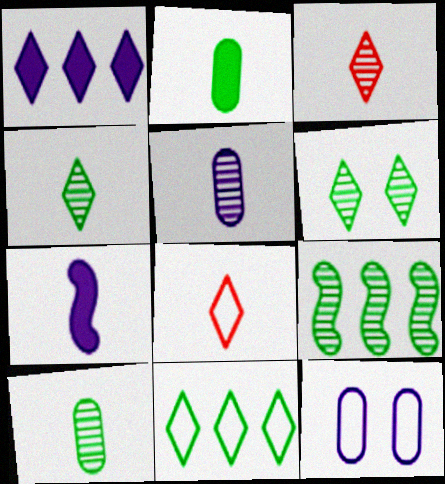[[1, 6, 8], 
[6, 9, 10], 
[7, 8, 10]]